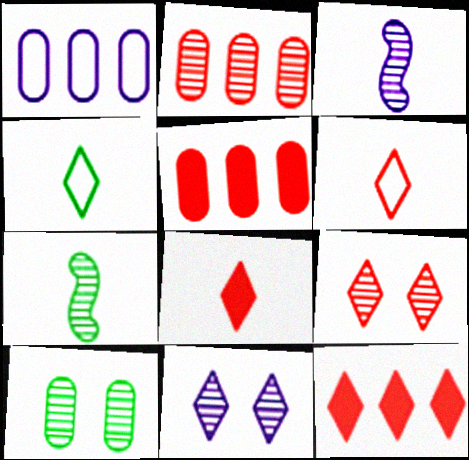[[2, 7, 11], 
[4, 11, 12], 
[6, 9, 12]]